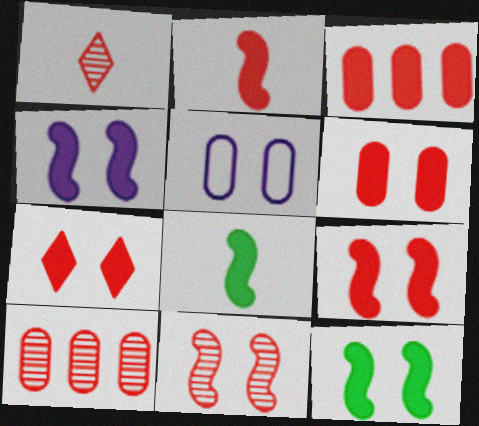[[1, 10, 11], 
[2, 3, 7], 
[4, 9, 12], 
[6, 7, 9]]